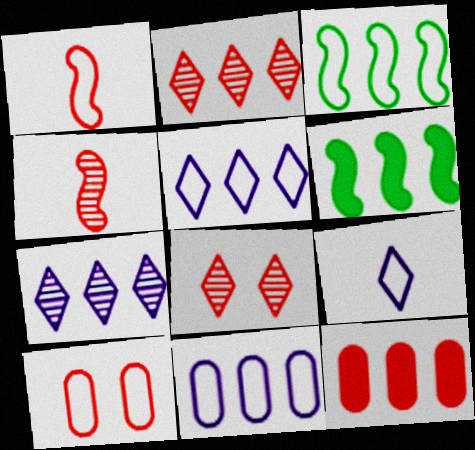[[1, 8, 12], 
[2, 6, 11], 
[3, 7, 12], 
[3, 9, 10]]